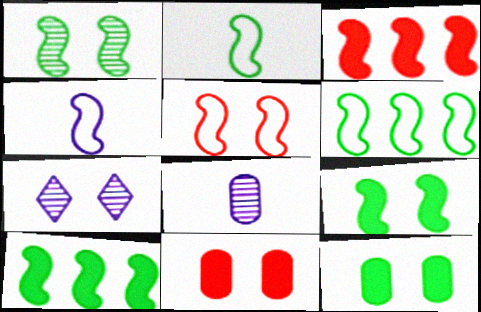[[1, 2, 10], 
[1, 3, 4], 
[4, 5, 6], 
[5, 7, 12]]